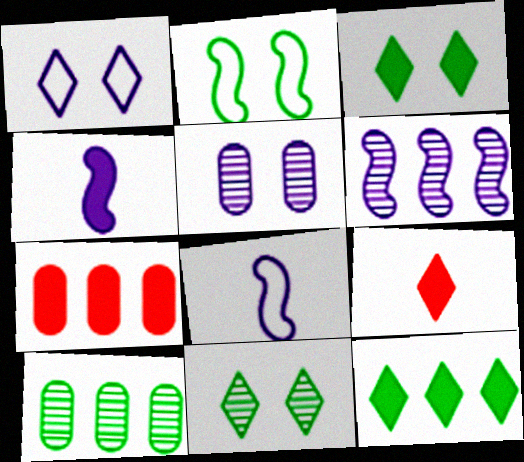[[3, 4, 7], 
[7, 8, 11]]